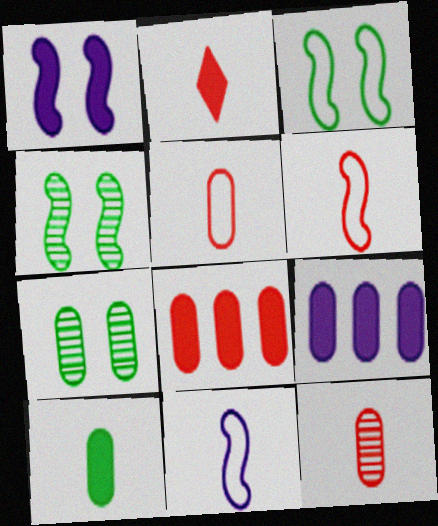[[2, 6, 12], 
[5, 7, 9]]